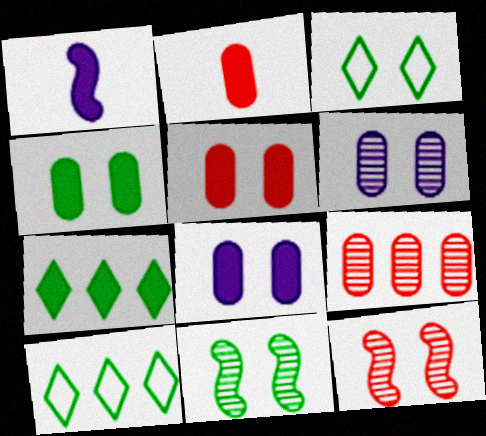[[1, 3, 9], 
[1, 5, 7], 
[3, 4, 11], 
[3, 8, 12], 
[4, 5, 8]]